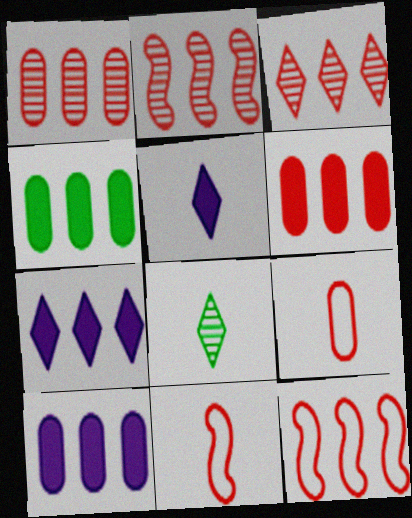[[1, 2, 3], 
[3, 6, 12], 
[4, 6, 10]]